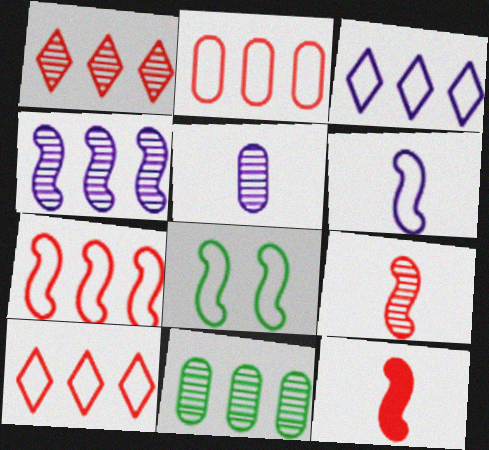[[1, 4, 11], 
[2, 7, 10], 
[4, 8, 12], 
[6, 7, 8]]